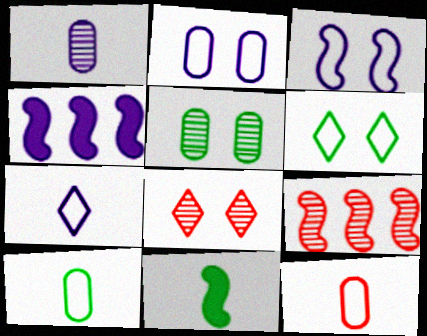[[3, 9, 11], 
[4, 8, 10]]